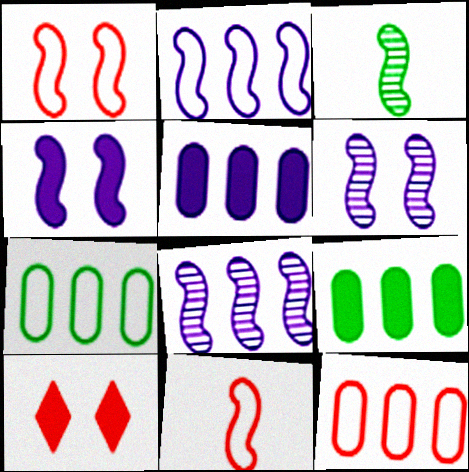[]